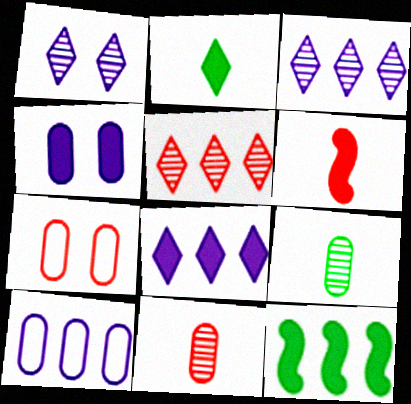[[5, 6, 7], 
[5, 10, 12]]